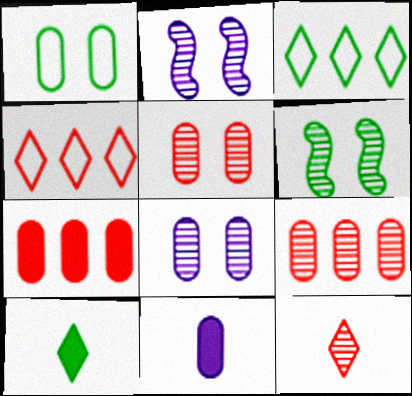[[1, 9, 11], 
[4, 6, 11]]